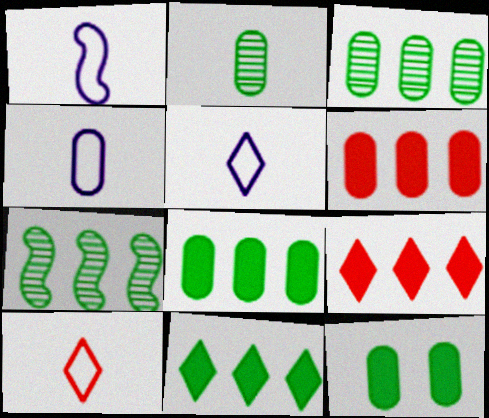[[1, 4, 5]]